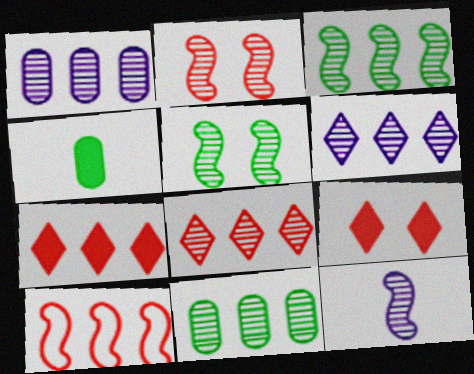[[1, 3, 8], 
[2, 3, 12]]